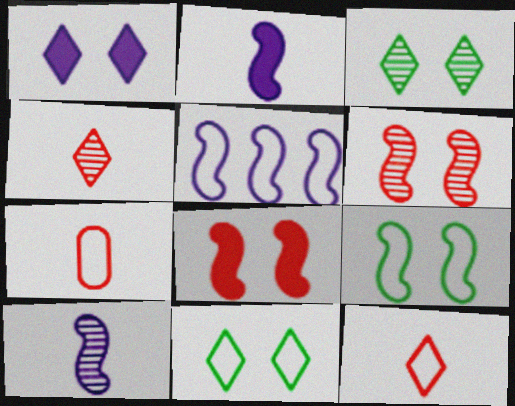[[5, 7, 11]]